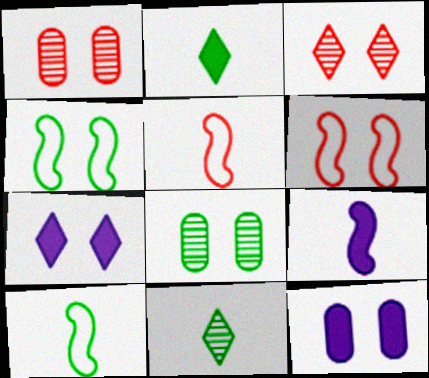[[1, 4, 7], 
[3, 4, 12], 
[6, 7, 8]]